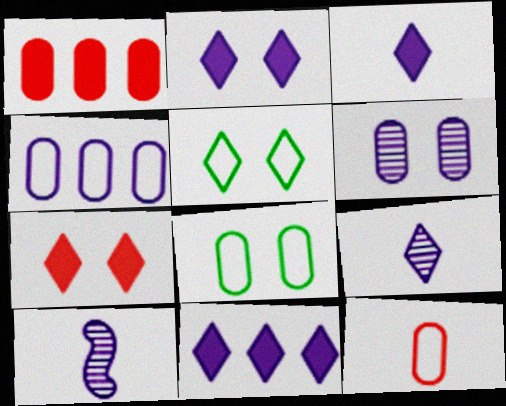[[1, 5, 10], 
[2, 3, 11], 
[2, 4, 10], 
[4, 8, 12]]